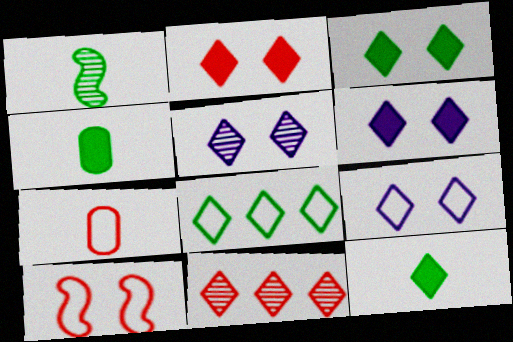[[2, 3, 6], 
[5, 6, 9], 
[9, 11, 12]]